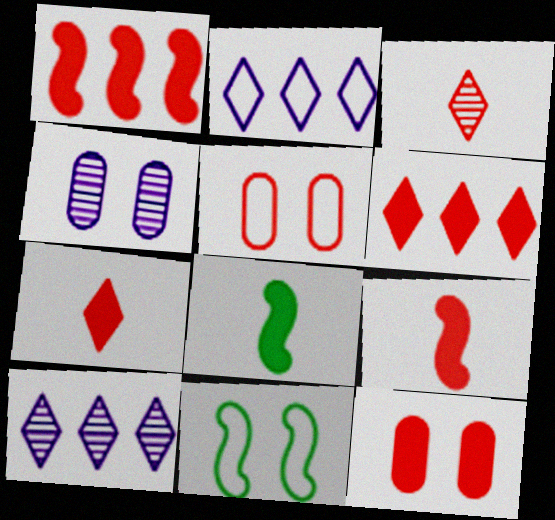[[1, 3, 5], 
[1, 7, 12], 
[5, 8, 10], 
[6, 9, 12]]